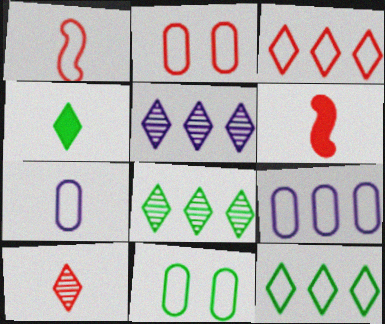[[1, 2, 3], 
[5, 6, 11]]